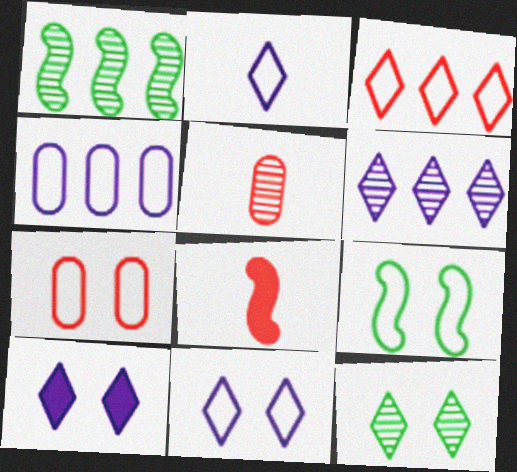[[2, 6, 10], 
[4, 8, 12], 
[7, 9, 11]]